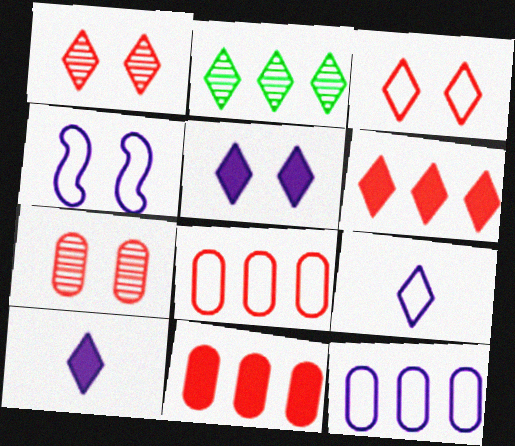[[2, 3, 10], 
[4, 9, 12]]